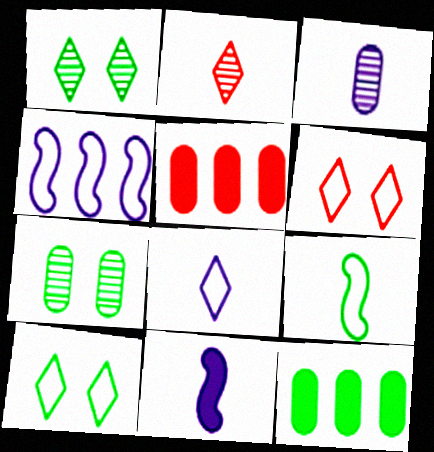[[1, 9, 12], 
[3, 8, 11]]